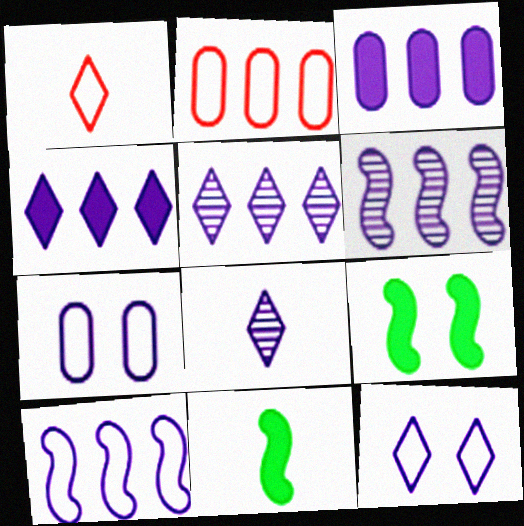[[2, 8, 9], 
[3, 5, 10], 
[4, 8, 12]]